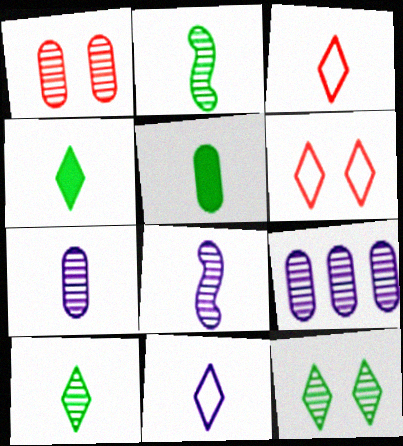[[3, 5, 8]]